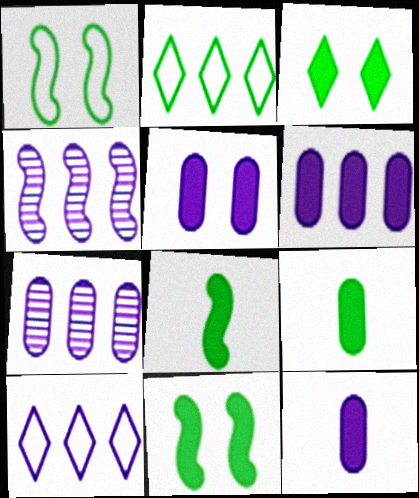[[4, 6, 10], 
[5, 6, 12]]